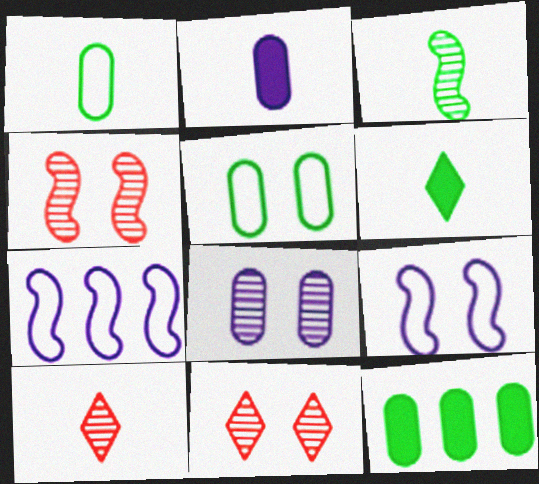[[1, 3, 6], 
[9, 10, 12]]